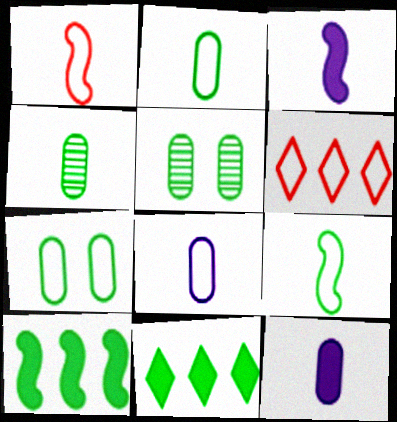[[3, 5, 6], 
[5, 9, 11]]